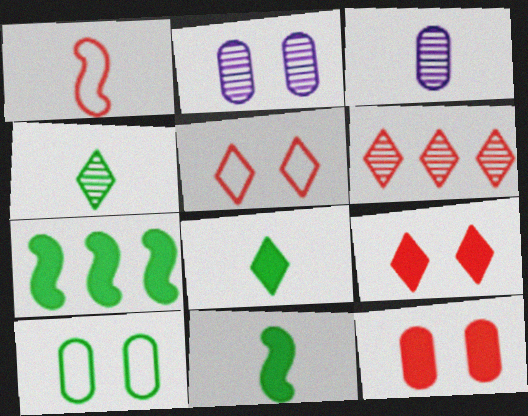[[1, 3, 8], 
[1, 6, 12], 
[2, 10, 12], 
[3, 5, 7], 
[4, 7, 10]]